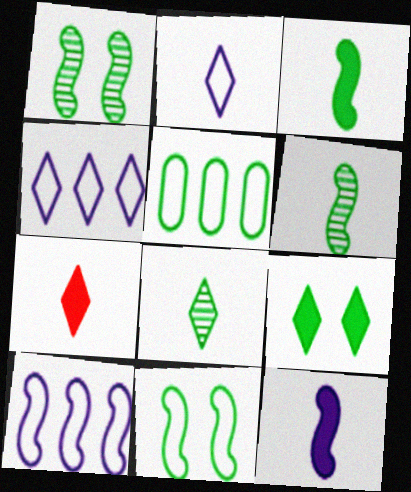[[2, 7, 8], 
[5, 6, 9]]